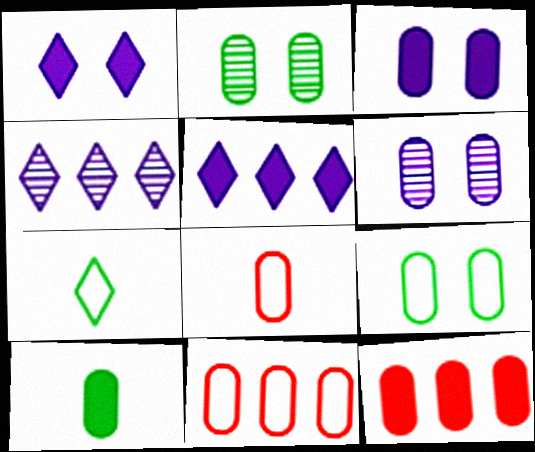[[3, 10, 12], 
[6, 10, 11]]